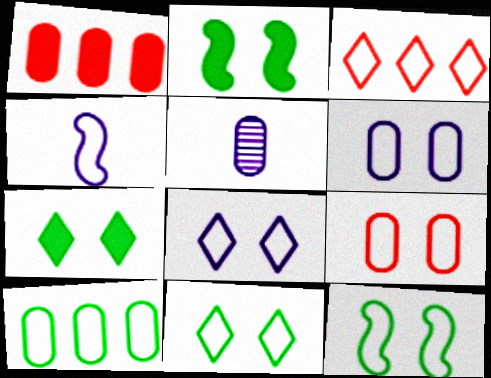[[2, 3, 5], 
[8, 9, 12]]